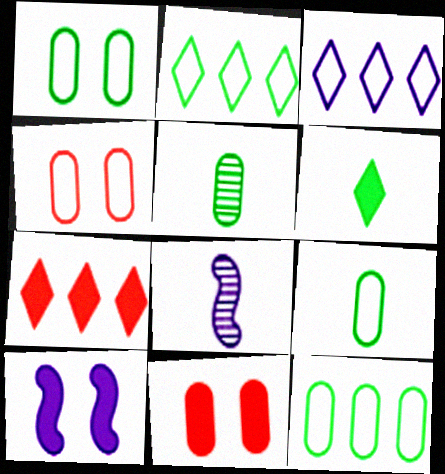[[1, 7, 8], 
[1, 9, 12], 
[2, 8, 11]]